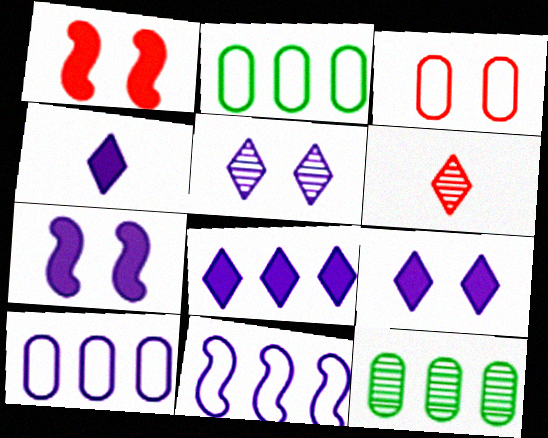[[2, 6, 7], 
[4, 8, 9]]